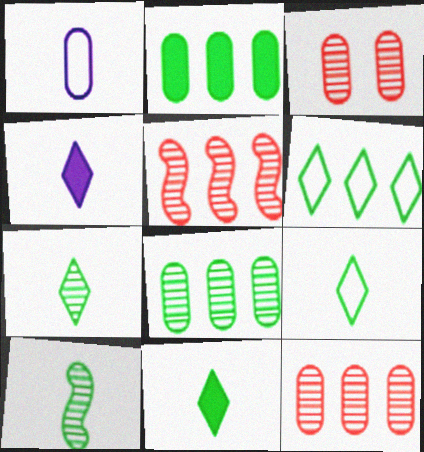[[1, 2, 3], 
[7, 9, 11]]